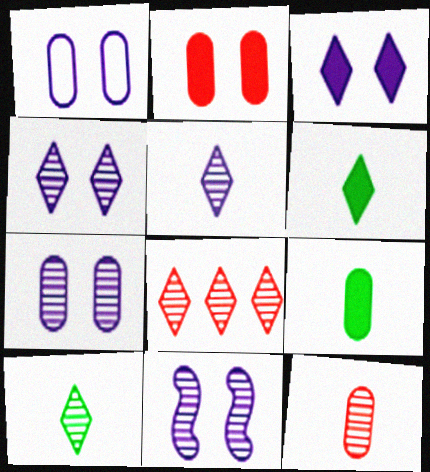[[1, 3, 11], 
[4, 7, 11], 
[4, 8, 10]]